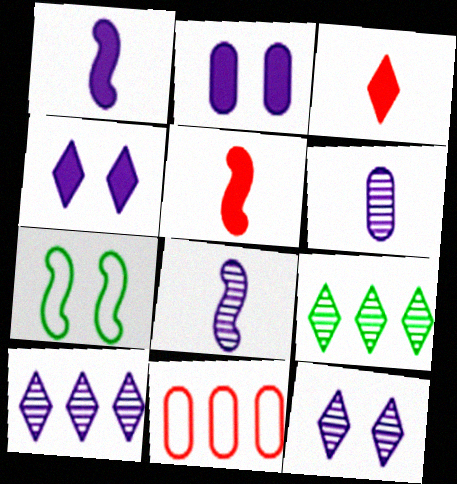[]